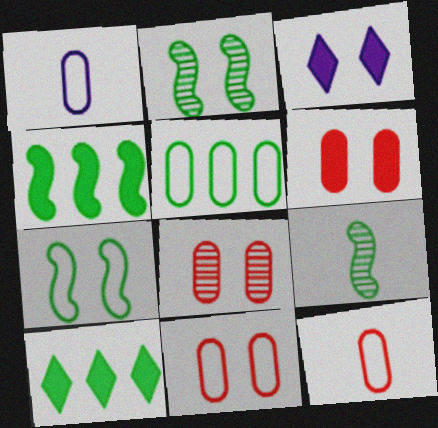[[1, 5, 11], 
[2, 3, 11], 
[3, 7, 8], 
[4, 7, 9], 
[6, 8, 11]]